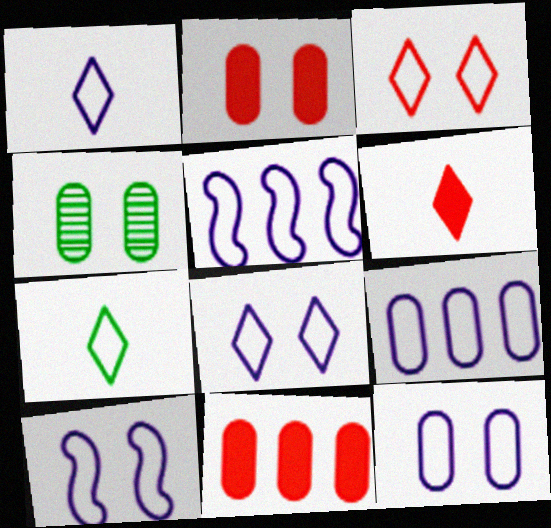[[1, 5, 12], 
[1, 9, 10], 
[2, 4, 12], 
[4, 5, 6], 
[8, 10, 12]]